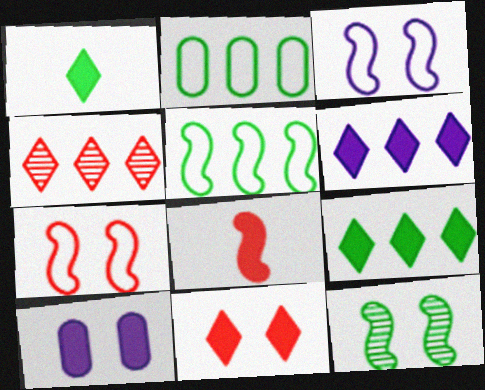[[1, 2, 12], 
[1, 6, 11], 
[8, 9, 10]]